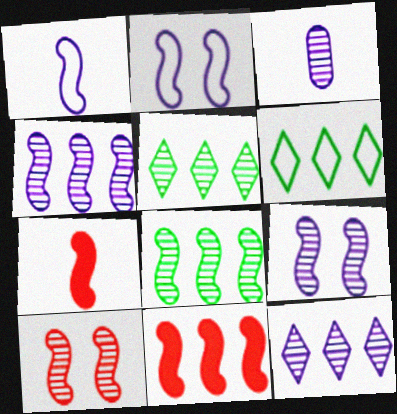[[2, 7, 8], 
[3, 5, 10], 
[3, 9, 12]]